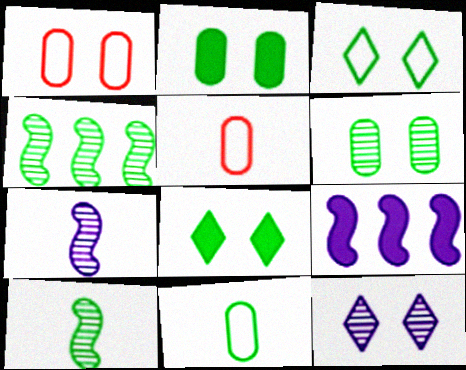[[4, 8, 11]]